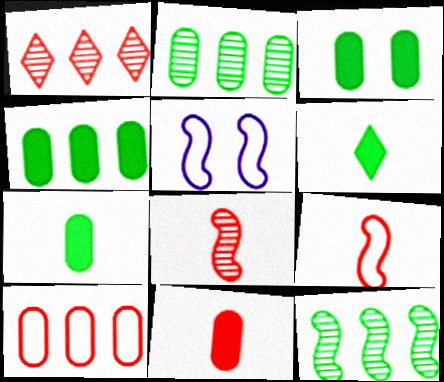[[1, 5, 7], 
[3, 4, 7]]